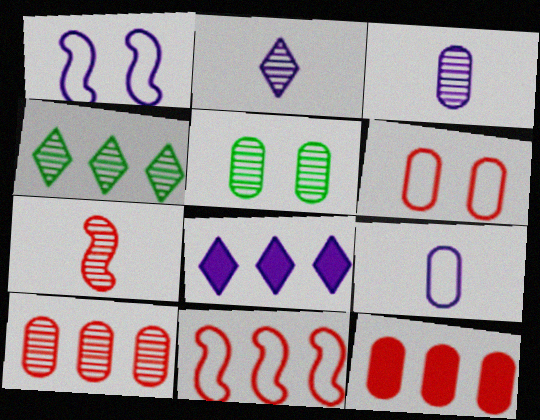[[1, 3, 8], 
[3, 5, 10], 
[5, 9, 12]]